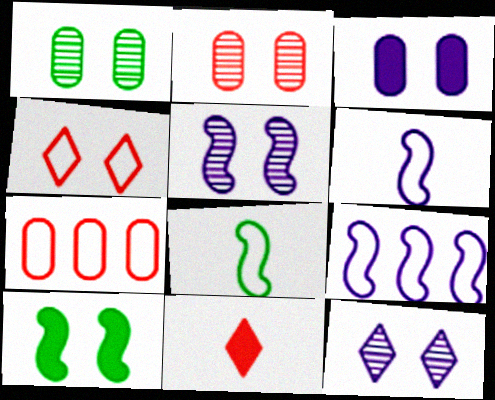[[1, 9, 11]]